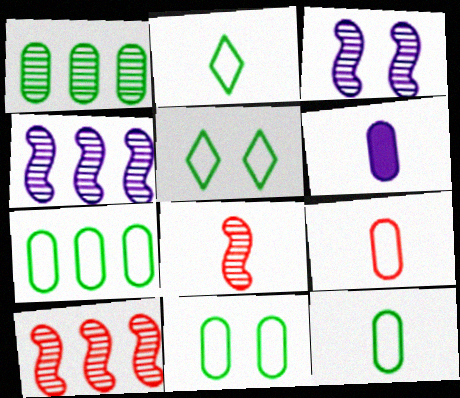[[2, 6, 8], 
[5, 6, 10], 
[7, 11, 12]]